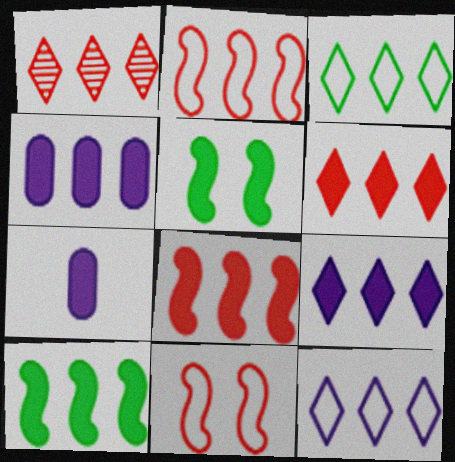[[1, 3, 9], 
[4, 6, 10], 
[5, 6, 7]]